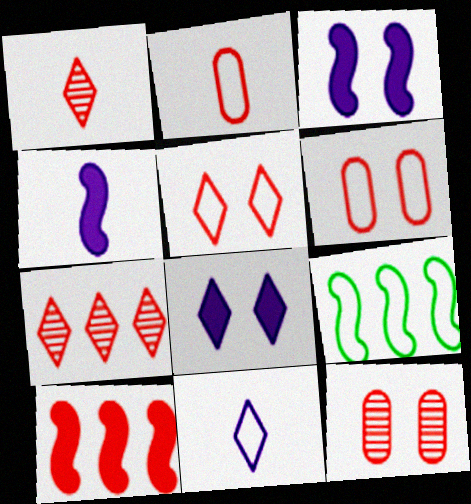[[1, 6, 10], 
[6, 9, 11]]